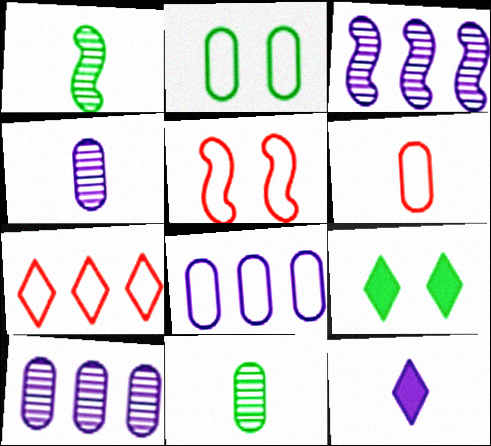[[1, 6, 12], 
[2, 6, 8], 
[3, 6, 9], 
[5, 6, 7]]